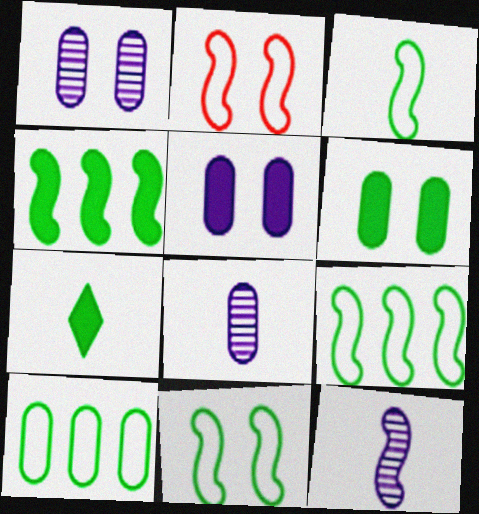[[2, 4, 12], 
[3, 9, 11], 
[4, 6, 7]]